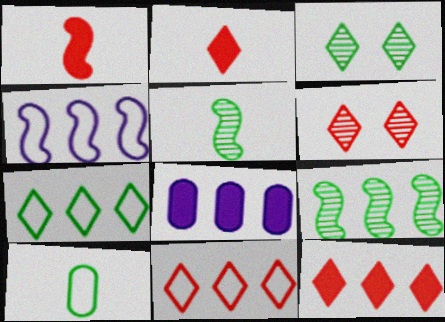[[2, 6, 11], 
[8, 9, 11]]